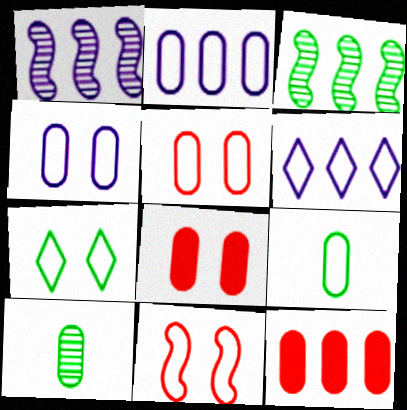[[2, 5, 9], 
[2, 8, 10], 
[3, 6, 12], 
[4, 7, 11], 
[4, 10, 12], 
[6, 9, 11]]